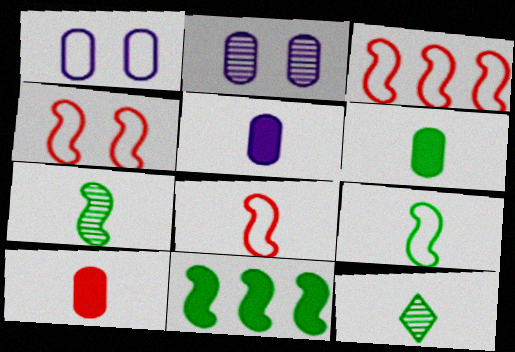[[3, 4, 8], 
[5, 6, 10], 
[5, 8, 12], 
[6, 9, 12]]